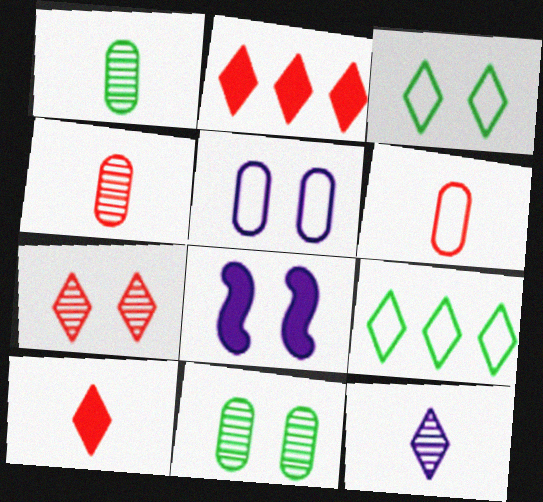[[2, 3, 12], 
[4, 8, 9]]